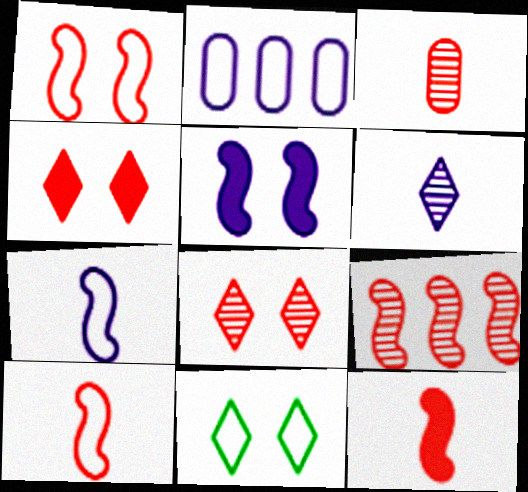[[1, 9, 12], 
[2, 5, 6], 
[2, 10, 11], 
[3, 8, 9]]